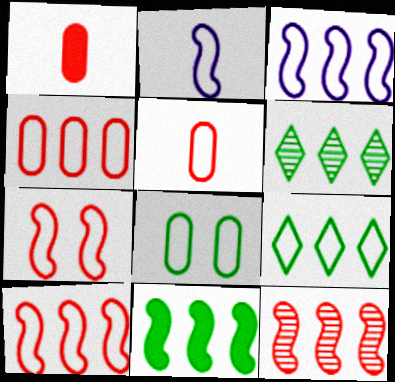[[3, 4, 9], 
[3, 11, 12]]